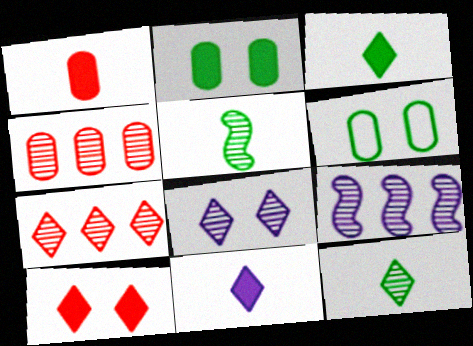[[4, 5, 8], 
[7, 8, 12]]